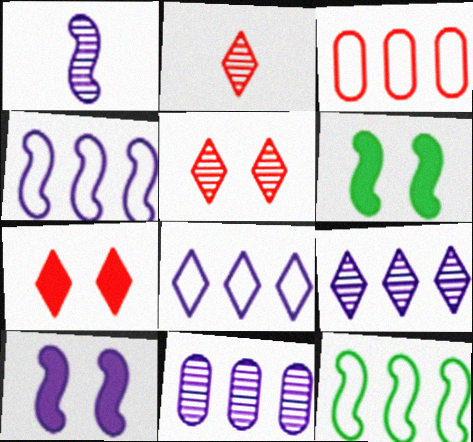[[1, 4, 10], 
[3, 8, 12]]